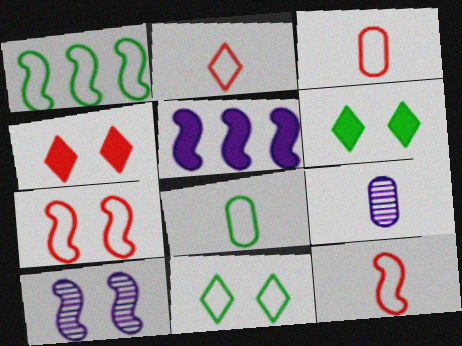[[1, 4, 9], 
[1, 8, 11], 
[2, 3, 12]]